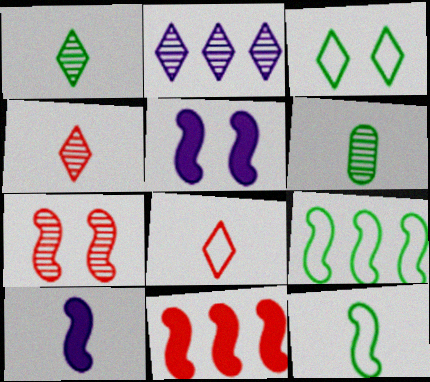[[2, 6, 7], 
[6, 8, 10], 
[7, 9, 10]]